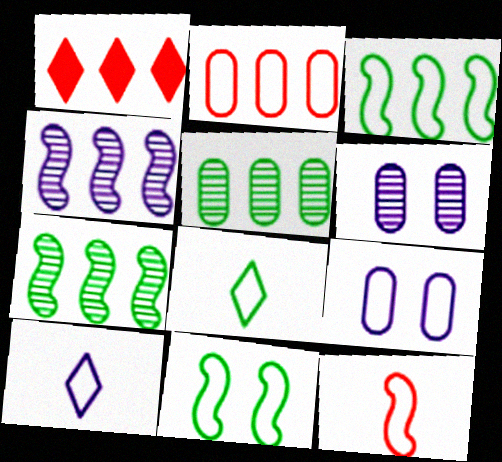[[2, 10, 11]]